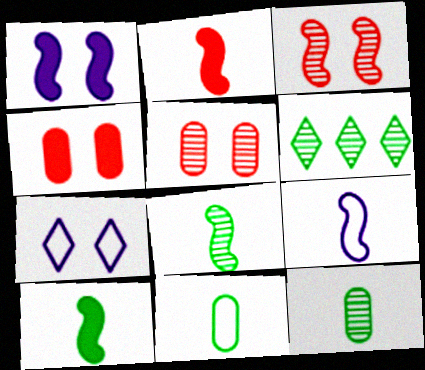[[2, 8, 9], 
[4, 6, 9]]